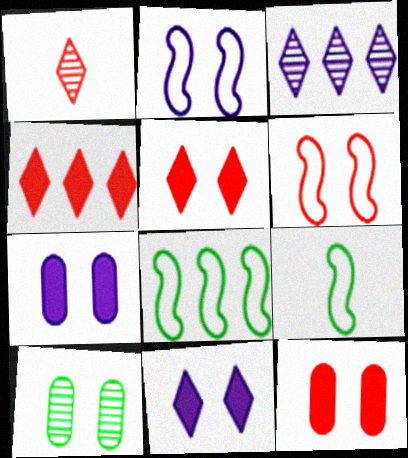[[1, 7, 8], 
[2, 5, 10], 
[3, 9, 12], 
[6, 10, 11]]